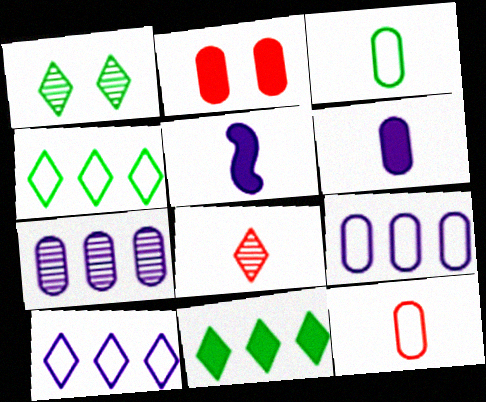[[2, 3, 7], 
[2, 5, 11], 
[3, 5, 8]]